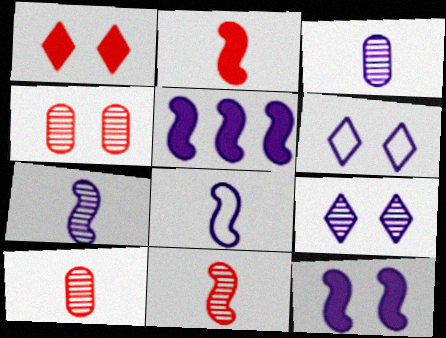[[3, 5, 6]]